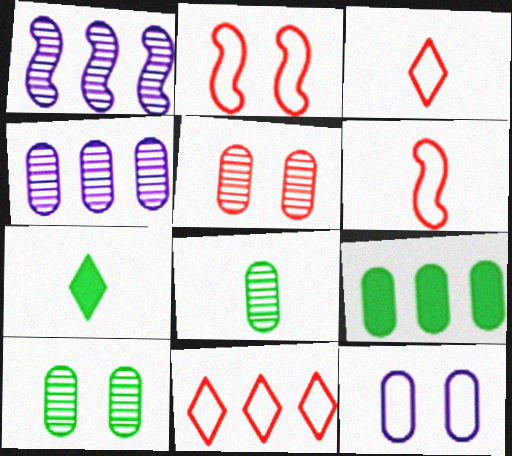[[1, 9, 11], 
[2, 4, 7], 
[4, 5, 8]]